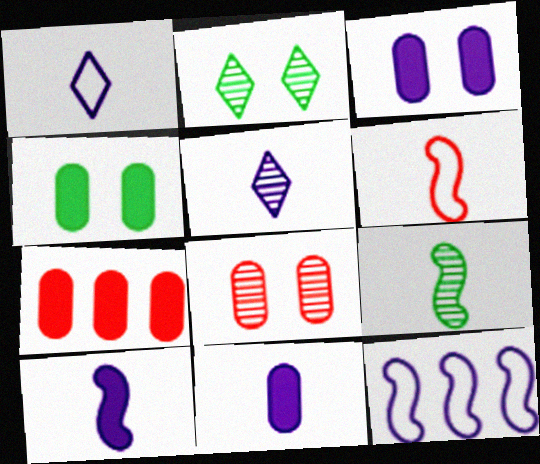[[3, 5, 12], 
[4, 7, 11], 
[6, 9, 10]]